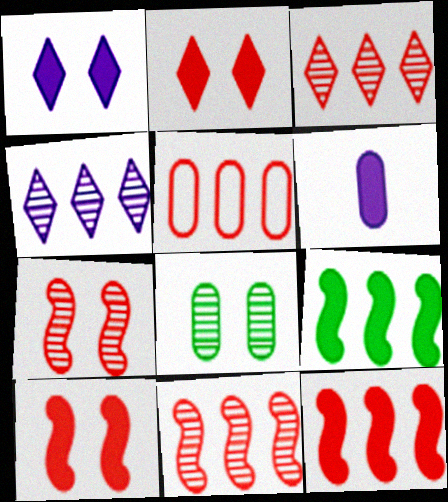[[2, 6, 9], 
[3, 5, 12], 
[4, 5, 9], 
[5, 6, 8]]